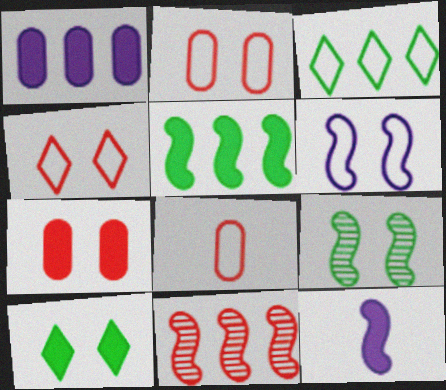[[1, 3, 11], 
[3, 6, 8]]